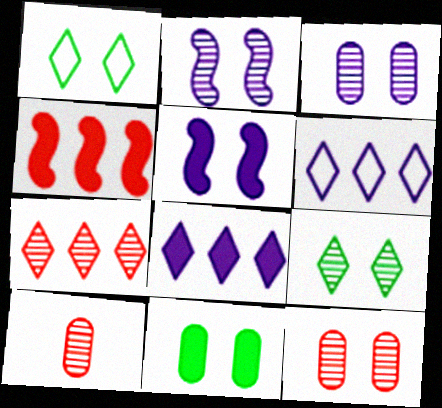[[1, 5, 12], 
[2, 9, 12]]